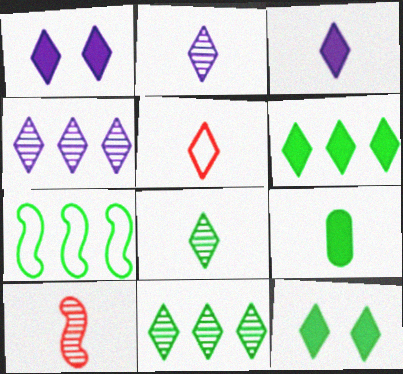[[1, 5, 11], 
[3, 5, 8], 
[4, 5, 12]]